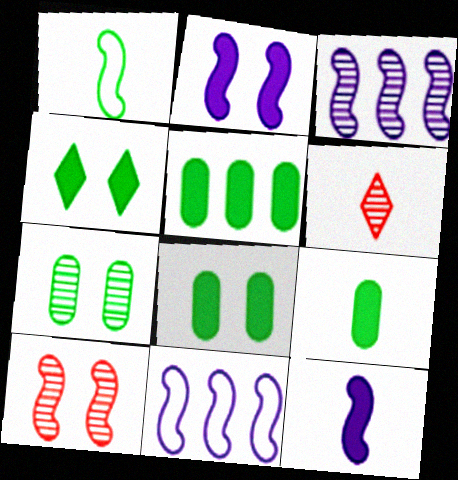[[3, 6, 7], 
[5, 8, 9], 
[6, 8, 11]]